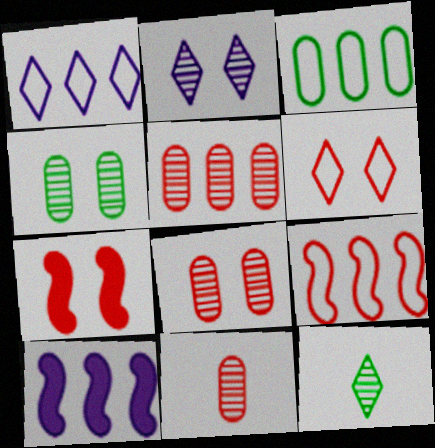[[1, 3, 9], 
[5, 8, 11], 
[6, 7, 8]]